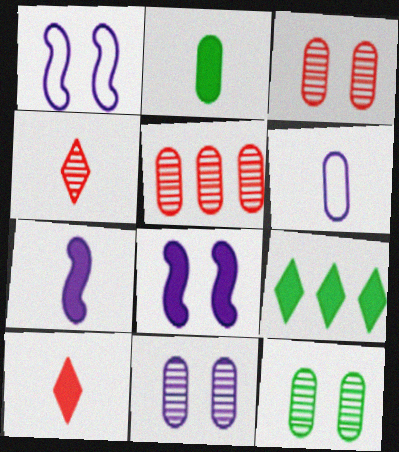[[2, 7, 10], 
[3, 11, 12]]